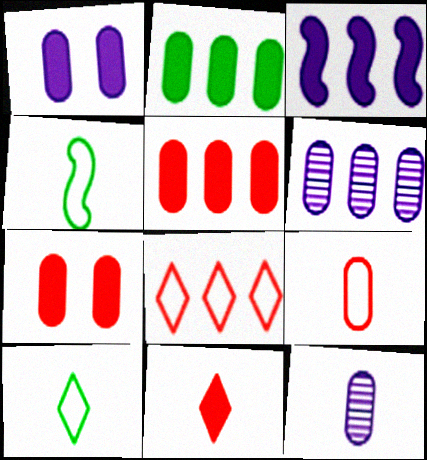[[4, 11, 12]]